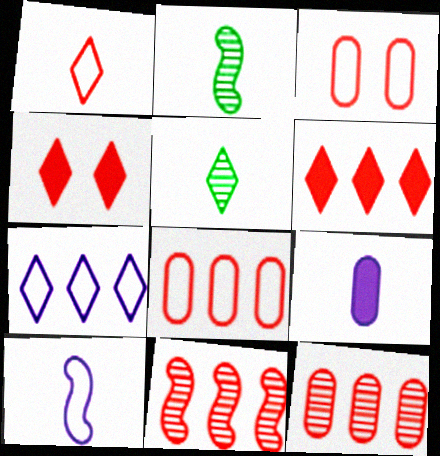[[1, 2, 9], 
[4, 5, 7], 
[6, 8, 11]]